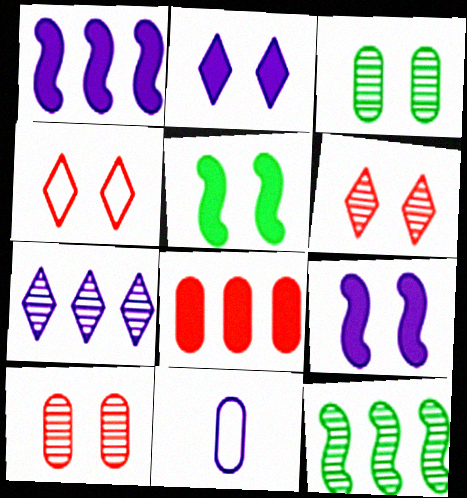[[3, 4, 9], 
[3, 8, 11], 
[7, 9, 11]]